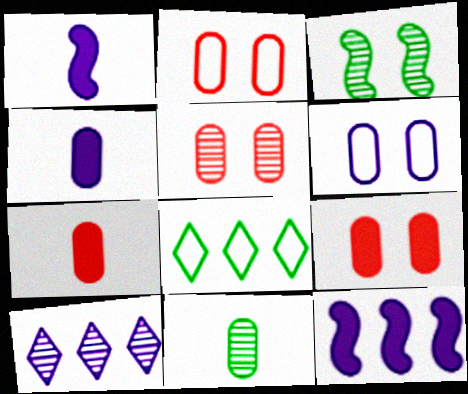[[1, 5, 8], 
[1, 6, 10], 
[2, 5, 9]]